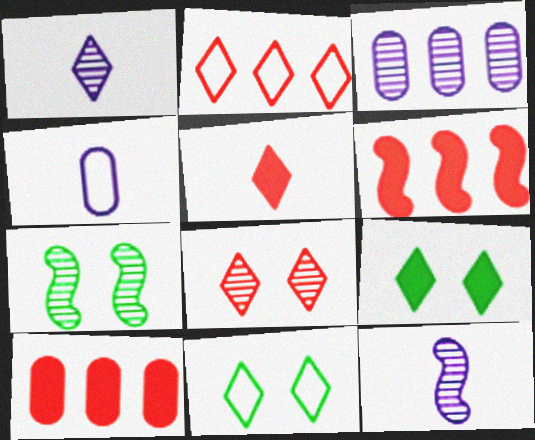[[1, 2, 9], 
[2, 5, 8], 
[10, 11, 12]]